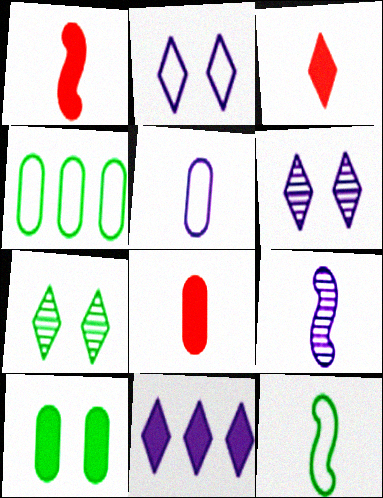[[1, 3, 8], 
[1, 4, 6], 
[1, 9, 12], 
[1, 10, 11]]